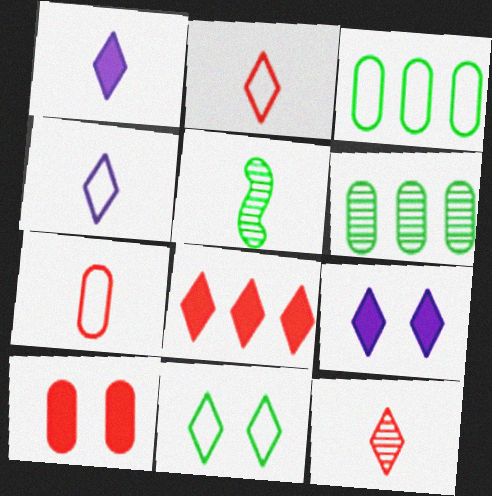[[1, 5, 7]]